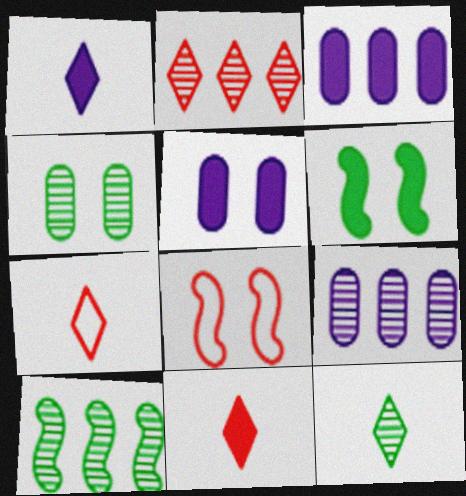[[1, 7, 12], 
[2, 9, 10], 
[3, 6, 11], 
[3, 8, 12], 
[4, 10, 12], 
[5, 7, 10], 
[6, 7, 9]]